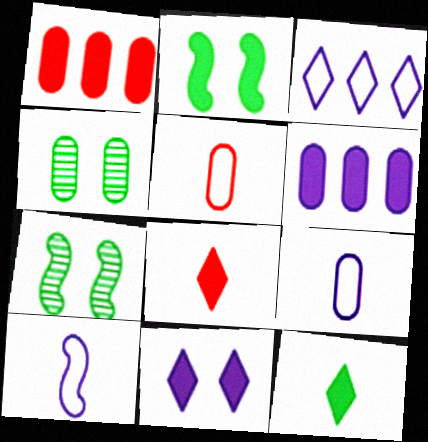[[1, 4, 9], 
[2, 6, 8], 
[4, 5, 6]]